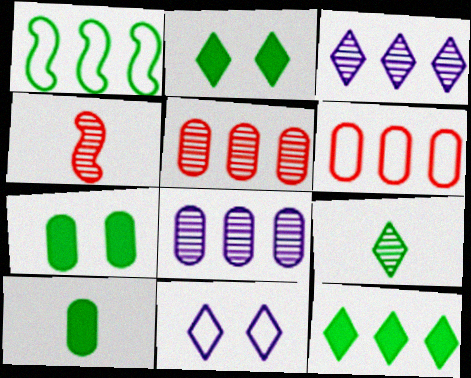[[1, 7, 9]]